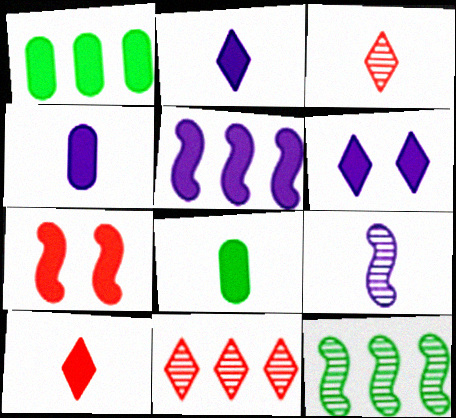[[1, 2, 7], 
[4, 5, 6]]